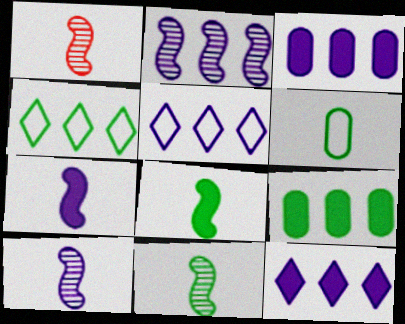[[1, 10, 11], 
[2, 3, 5]]